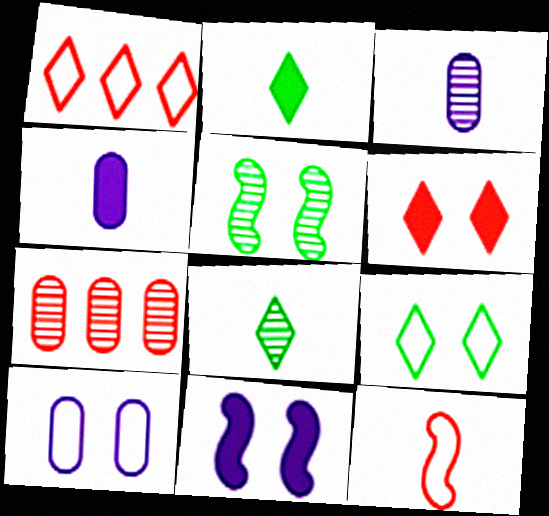[[1, 4, 5], 
[2, 3, 12], 
[4, 8, 12], 
[5, 6, 10], 
[6, 7, 12]]